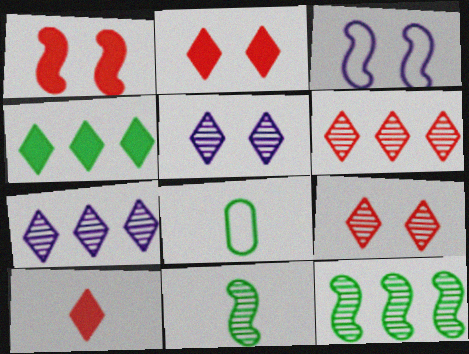[[1, 7, 8]]